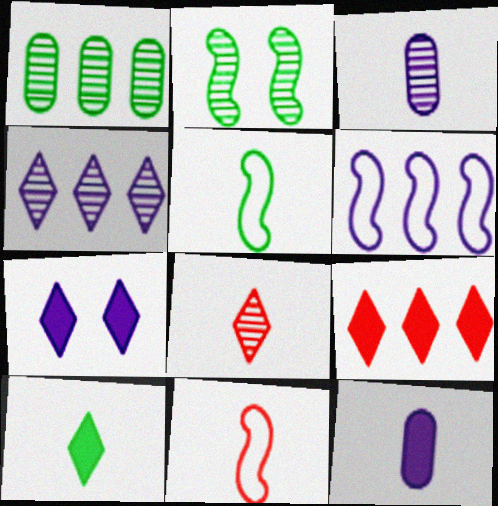[[1, 6, 9], 
[1, 7, 11], 
[3, 6, 7], 
[3, 10, 11], 
[5, 8, 12], 
[7, 9, 10]]